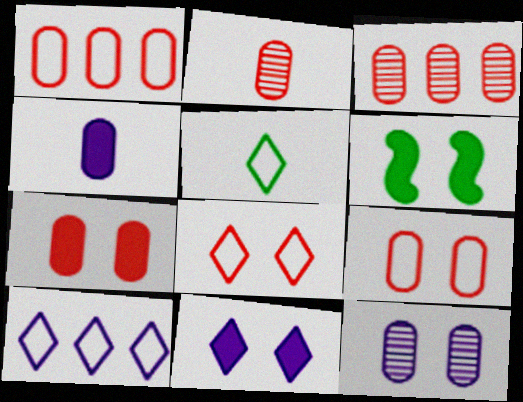[[1, 2, 7], 
[2, 6, 10], 
[5, 8, 10], 
[6, 7, 11], 
[6, 8, 12]]